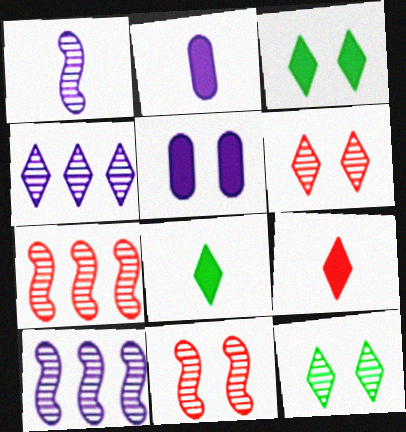[]